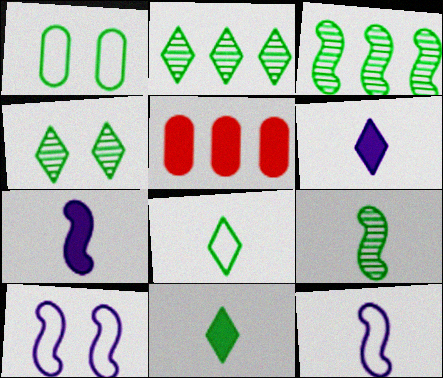[[1, 3, 11], 
[4, 5, 12]]